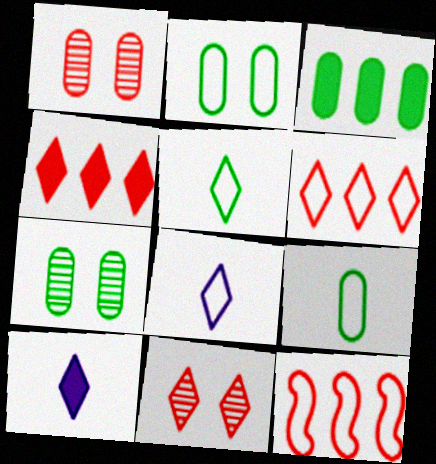[[2, 8, 12], 
[3, 7, 9], 
[7, 10, 12]]